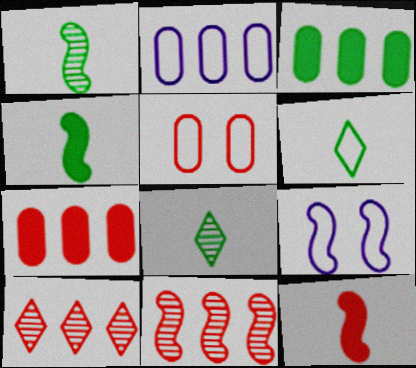[[4, 9, 11], 
[5, 10, 12], 
[7, 8, 9]]